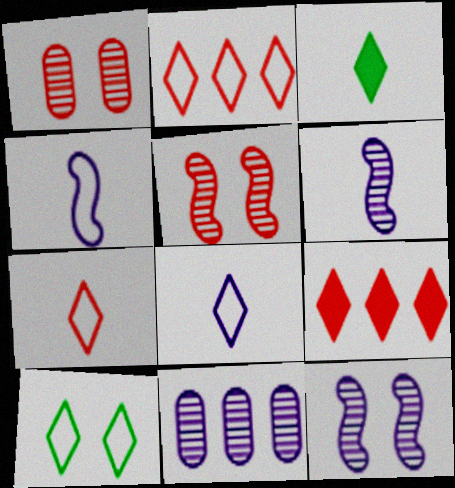[[2, 8, 10]]